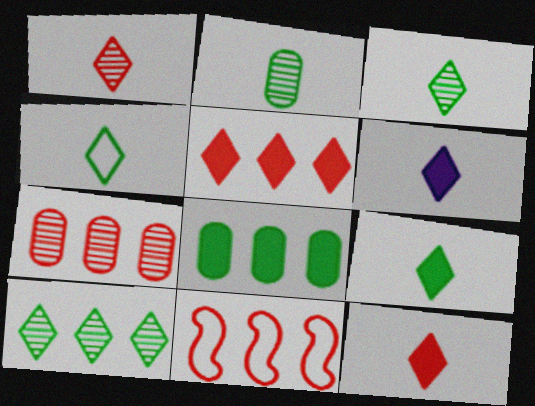[[1, 4, 6], 
[3, 4, 9], 
[5, 7, 11], 
[6, 9, 12]]